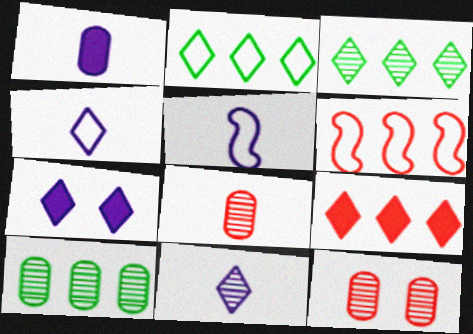[[1, 5, 11]]